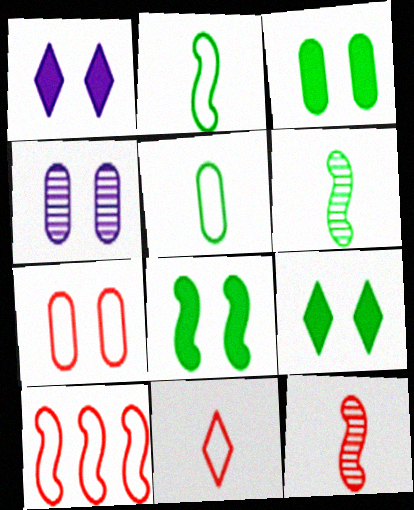[[3, 4, 7], 
[3, 8, 9], 
[7, 10, 11]]